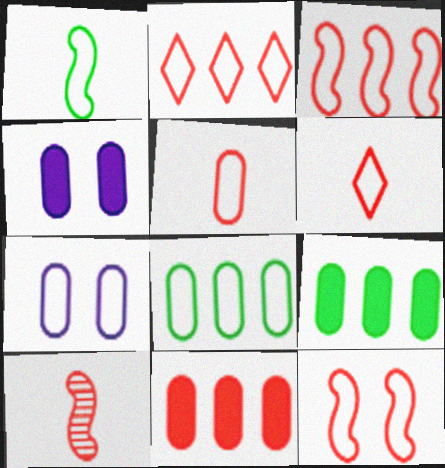[[1, 2, 7], 
[2, 5, 12], 
[5, 7, 8]]